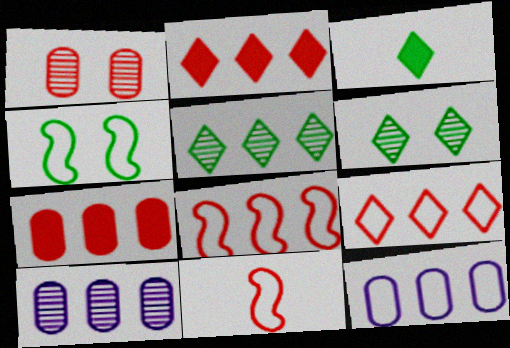[[1, 2, 11]]